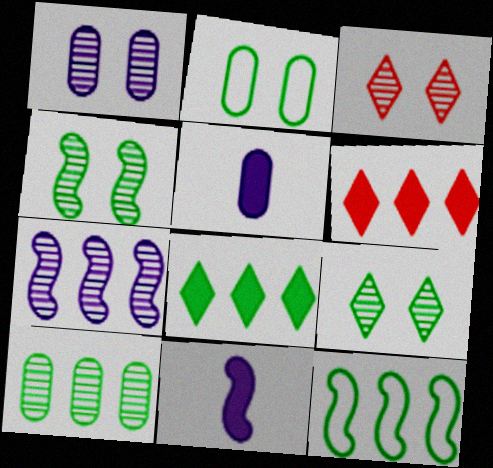[[1, 3, 4], 
[3, 5, 12], 
[8, 10, 12]]